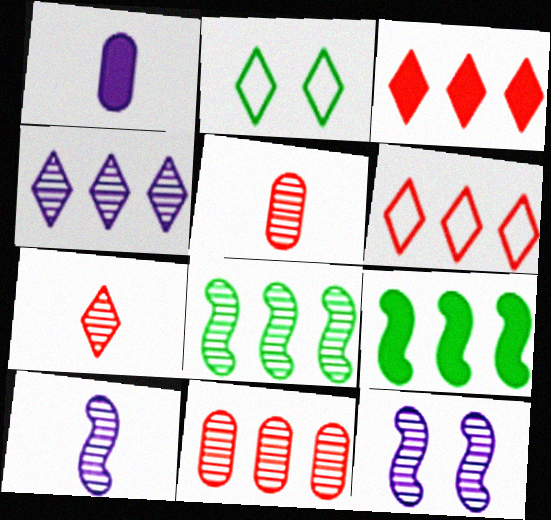[[4, 8, 11]]